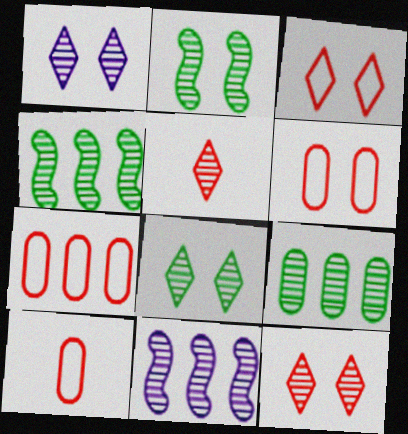[[1, 8, 12], 
[6, 7, 10]]